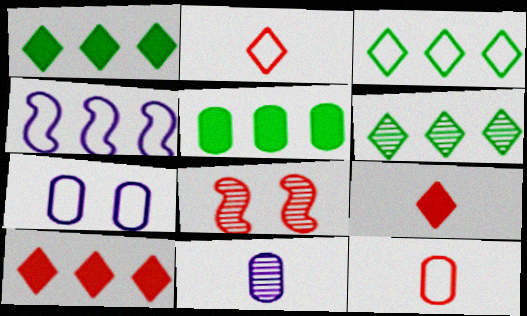[[1, 3, 6], 
[6, 8, 11], 
[8, 10, 12]]